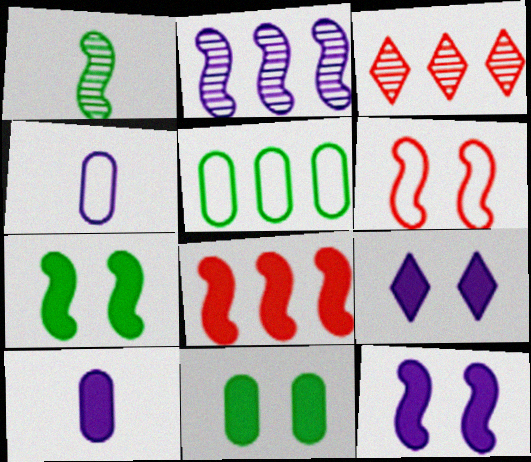[[2, 4, 9], 
[3, 4, 7]]